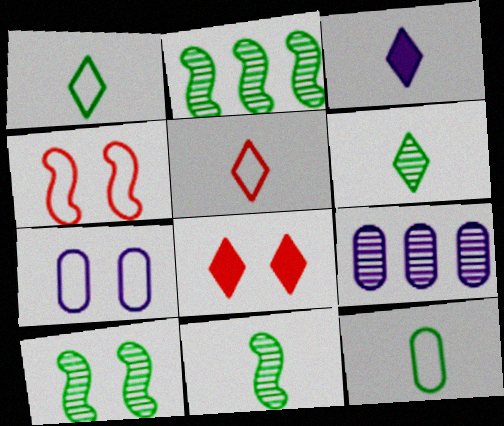[[2, 10, 11], 
[3, 5, 6], 
[7, 8, 10]]